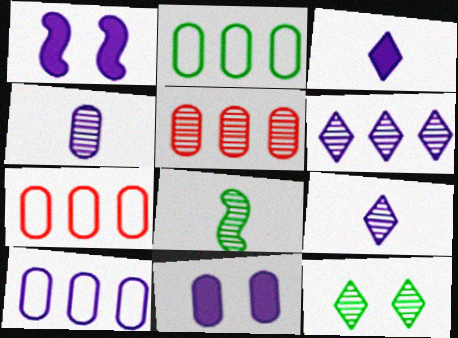[[1, 9, 10], 
[2, 7, 10], 
[4, 10, 11]]